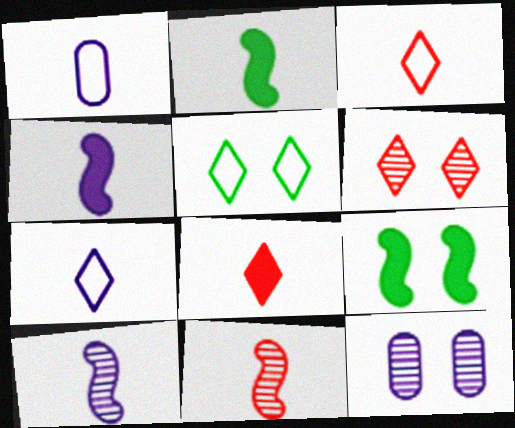[]